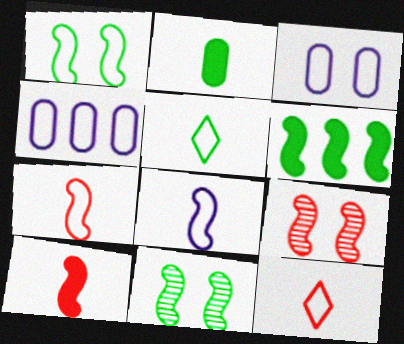[[1, 4, 12], 
[6, 8, 9]]